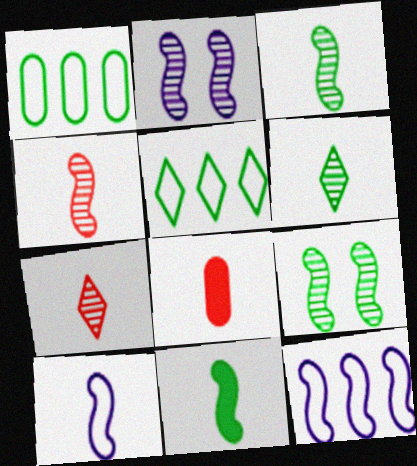[[2, 5, 8], 
[4, 10, 11], 
[6, 8, 10]]